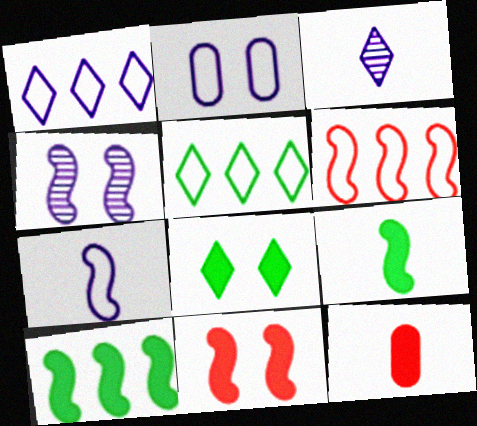[[1, 2, 7], 
[4, 5, 12], 
[4, 6, 9]]